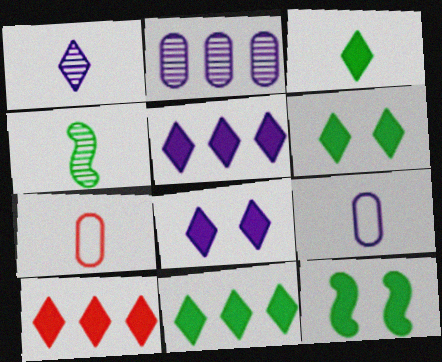[[3, 6, 11], 
[3, 8, 10], 
[5, 10, 11]]